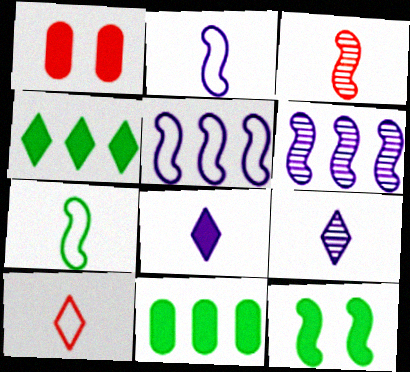[[3, 5, 12]]